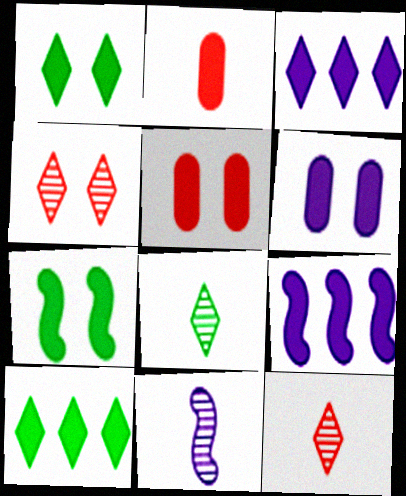[[1, 2, 9], 
[2, 3, 7]]